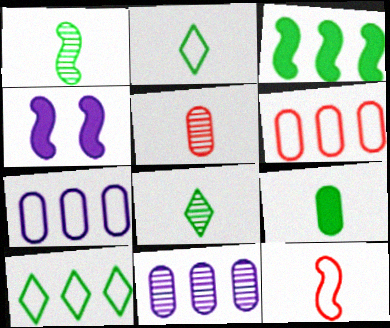[[1, 2, 9], 
[4, 5, 10], 
[4, 6, 8]]